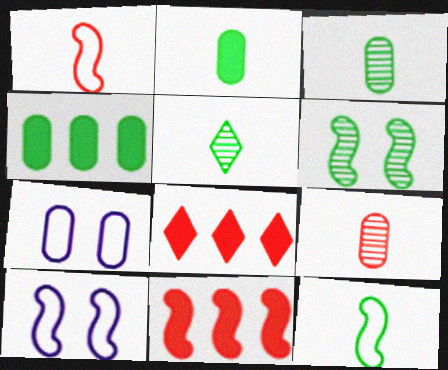[[2, 5, 12], 
[3, 8, 10], 
[4, 7, 9], 
[5, 7, 11]]